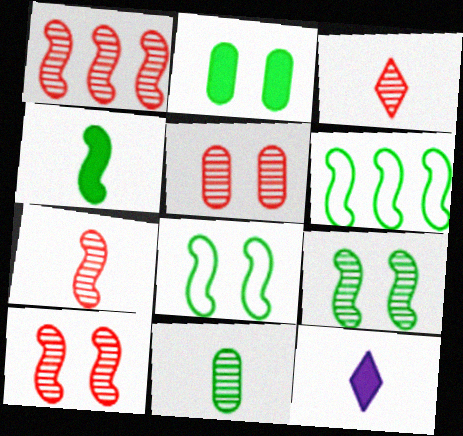[[1, 3, 5], 
[1, 7, 10], 
[4, 6, 9], 
[5, 6, 12]]